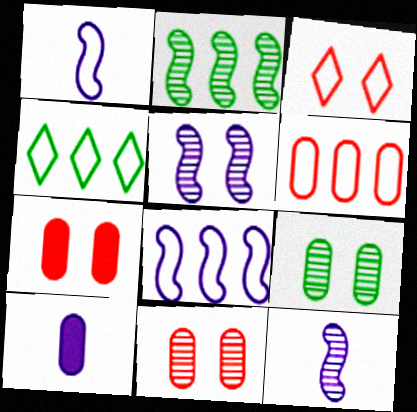[[2, 3, 10], 
[4, 6, 8], 
[4, 7, 12], 
[6, 9, 10]]